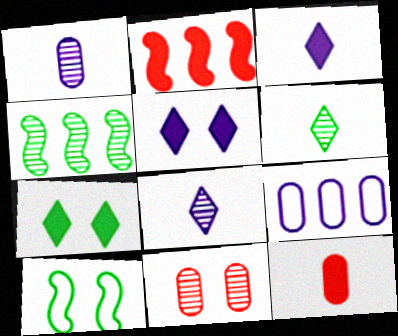[[4, 8, 11], 
[5, 10, 11]]